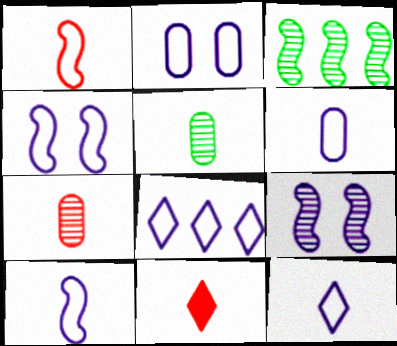[[1, 7, 11], 
[2, 3, 11], 
[2, 8, 10], 
[4, 6, 8], 
[5, 10, 11], 
[6, 10, 12]]